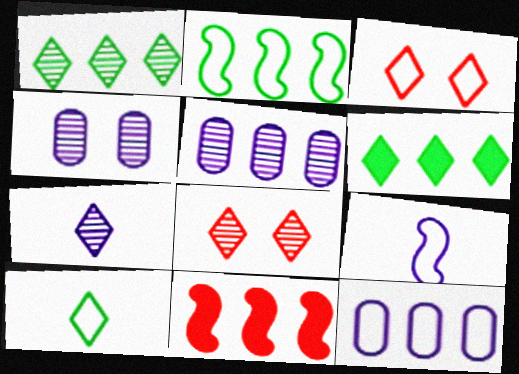[[1, 7, 8], 
[1, 11, 12], 
[3, 6, 7], 
[4, 10, 11]]